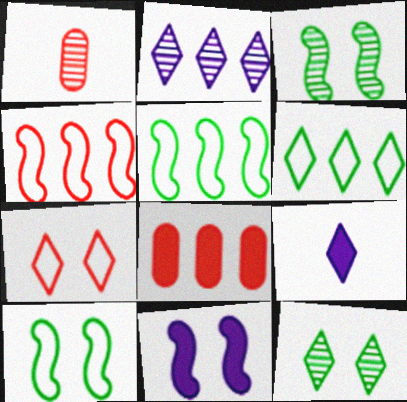[[1, 2, 3], 
[1, 6, 11], 
[2, 5, 8]]